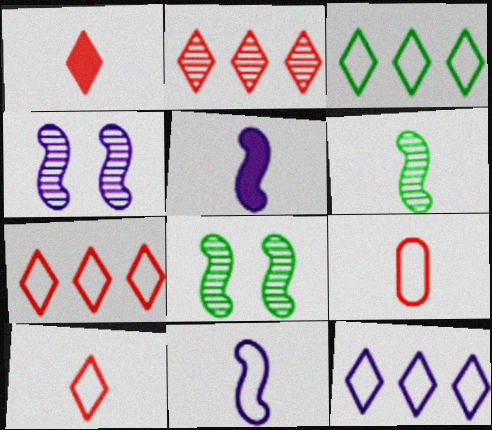[[3, 7, 12]]